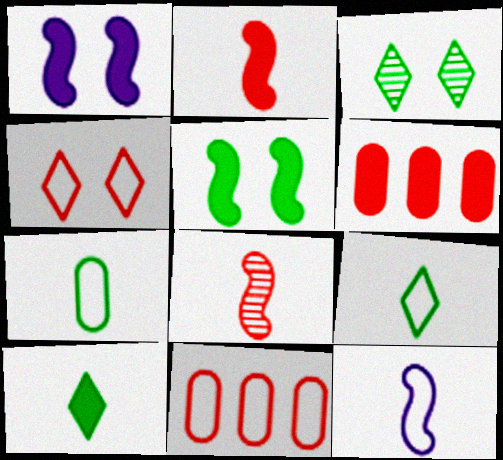[[1, 6, 10], 
[3, 6, 12], 
[4, 6, 8]]